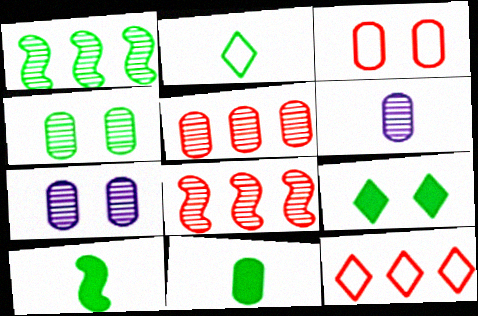[[4, 5, 6], 
[7, 10, 12]]